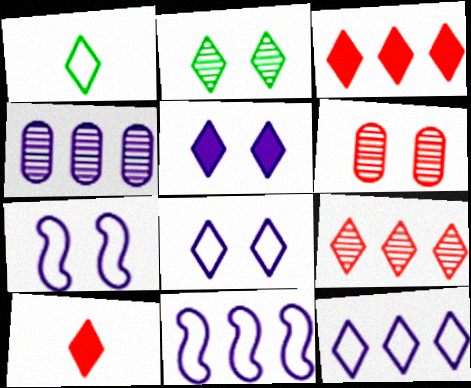[[1, 5, 9], 
[2, 10, 12]]